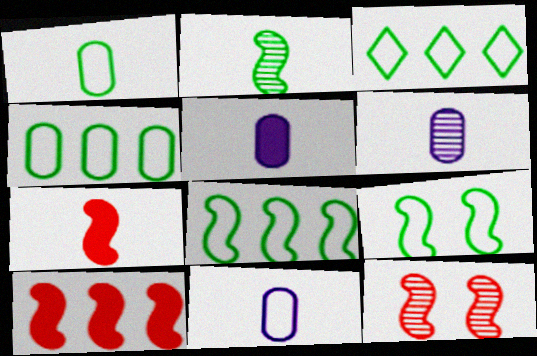[[1, 3, 9], 
[3, 4, 8], 
[3, 5, 12], 
[5, 6, 11]]